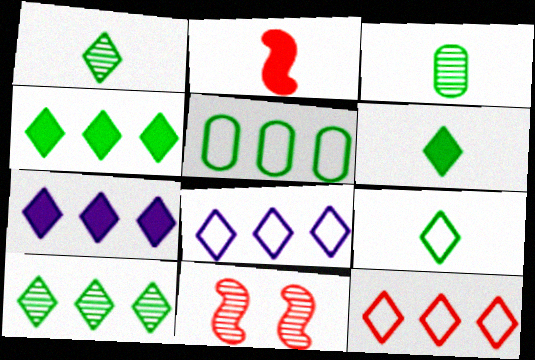[[1, 6, 9], 
[7, 10, 12]]